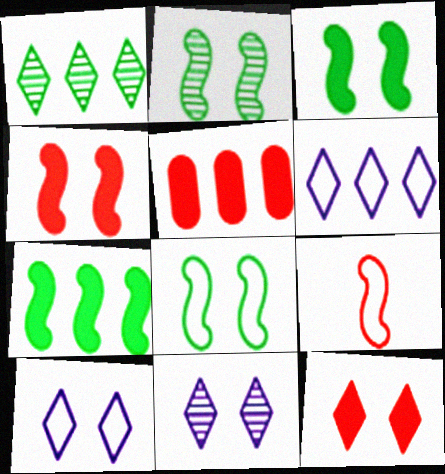[[2, 3, 8]]